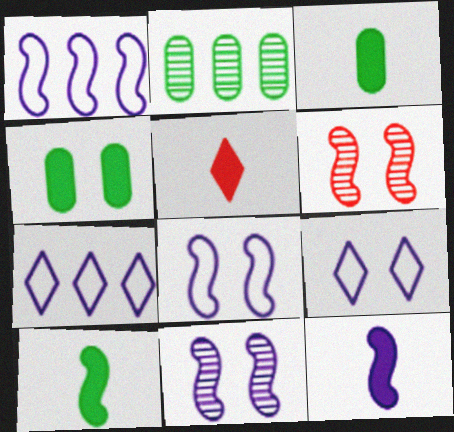[[1, 6, 10], 
[1, 11, 12], 
[2, 5, 8], 
[3, 5, 12], 
[3, 6, 7], 
[4, 6, 9]]